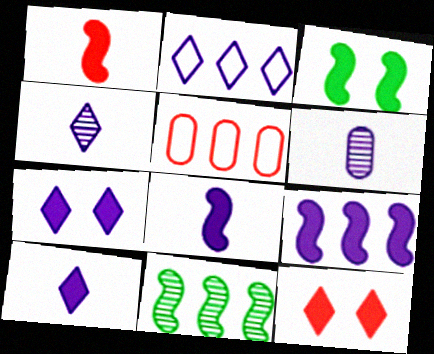[[1, 3, 9], 
[2, 4, 7], 
[3, 4, 5]]